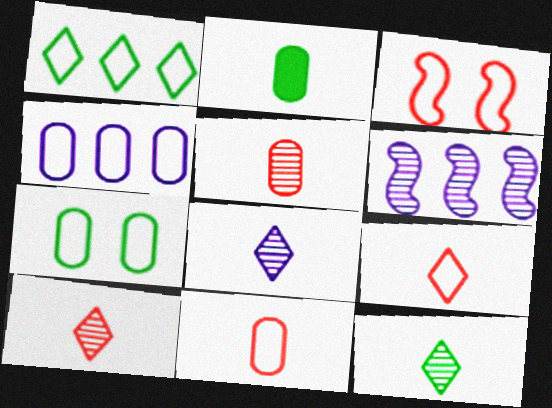[[4, 7, 11], 
[8, 10, 12]]